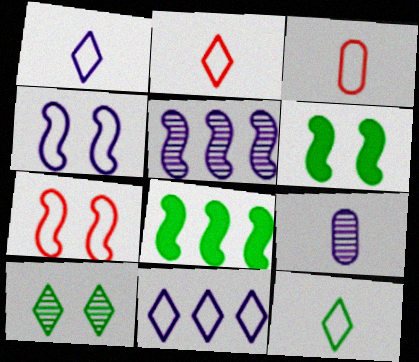[[1, 2, 12]]